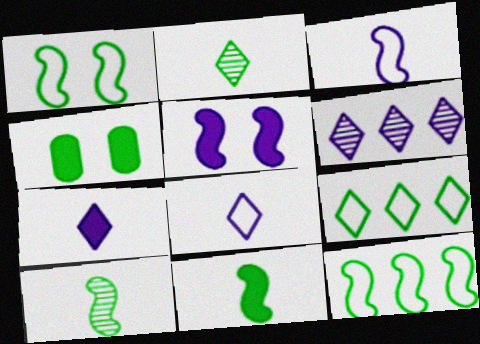[[2, 4, 12], 
[4, 9, 10]]